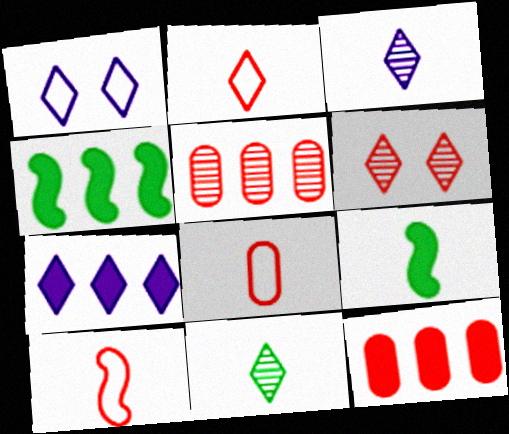[[1, 3, 7], 
[1, 5, 9], 
[2, 8, 10], 
[3, 8, 9], 
[4, 7, 12], 
[6, 10, 12]]